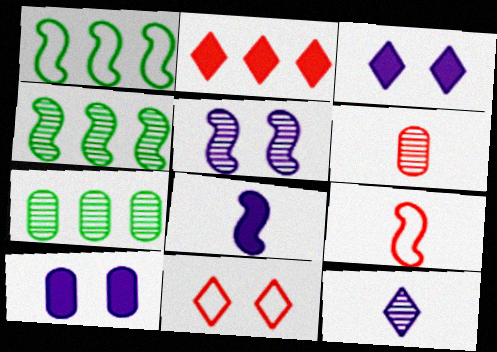[[1, 3, 6], 
[3, 7, 9], 
[7, 8, 11]]